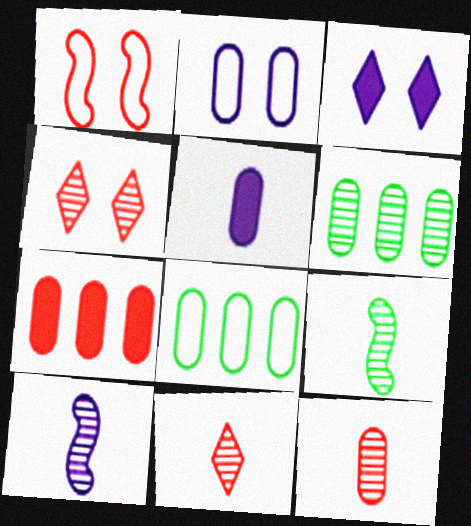[[1, 7, 11], 
[4, 6, 10]]